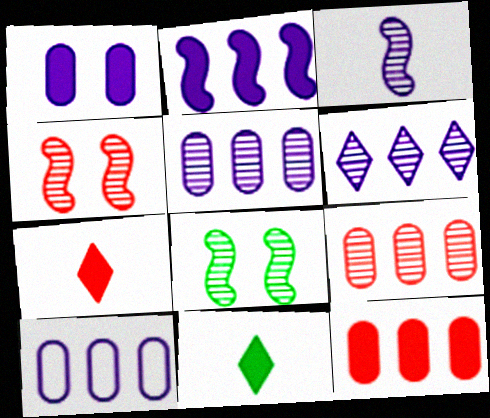[[2, 6, 10], 
[4, 10, 11], 
[7, 8, 10]]